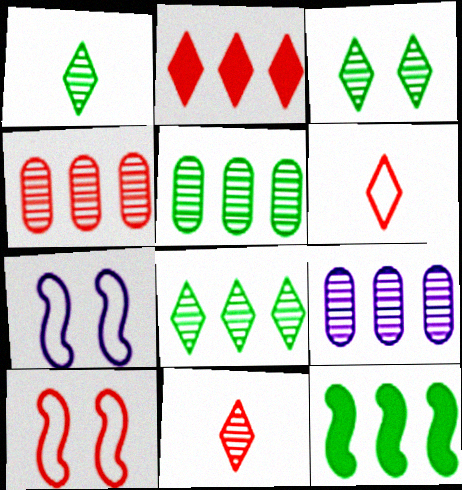[[1, 3, 8], 
[4, 5, 9]]